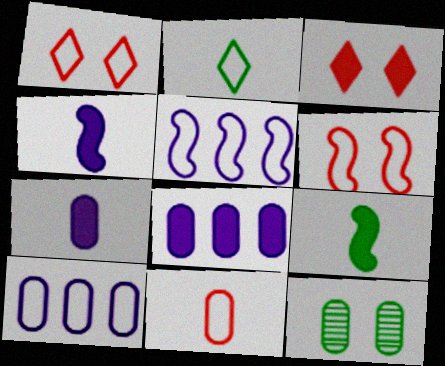[[2, 6, 10], 
[3, 8, 9], 
[8, 11, 12]]